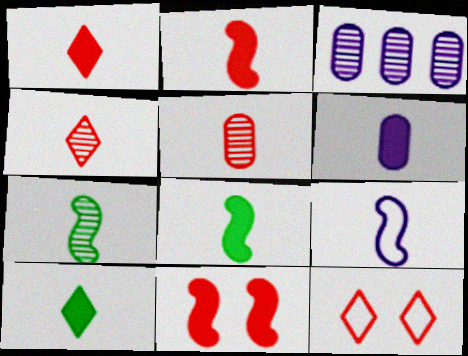[[1, 6, 8], 
[2, 6, 10], 
[2, 7, 9], 
[3, 8, 12], 
[5, 9, 10]]